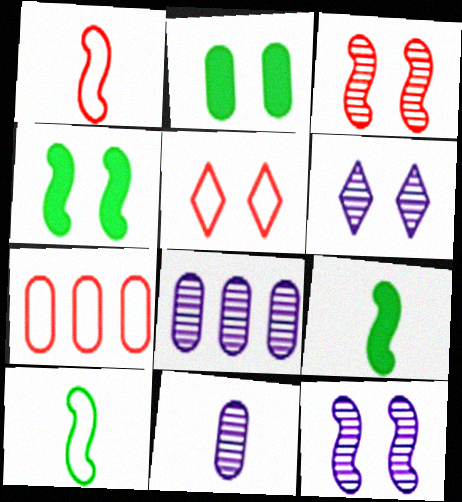[[1, 5, 7], 
[2, 5, 12], 
[2, 7, 11], 
[5, 8, 9], 
[6, 7, 9]]